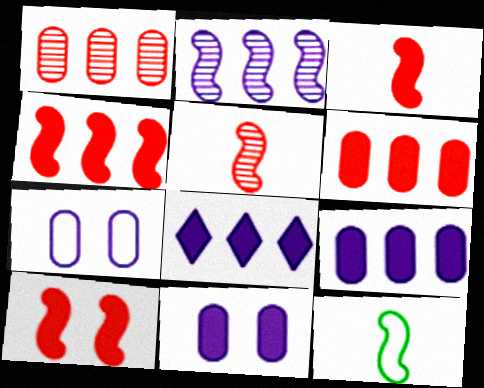[[2, 10, 12], 
[3, 4, 10]]